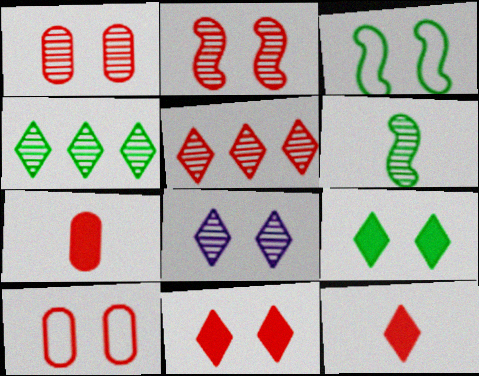[[2, 10, 11]]